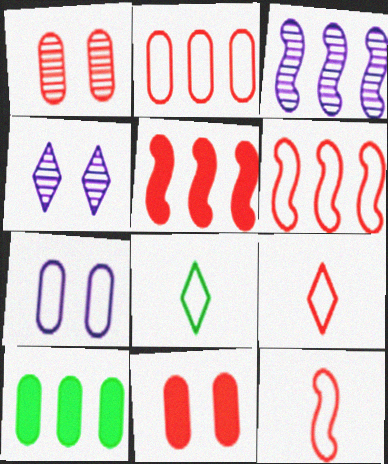[[1, 5, 9], 
[3, 8, 11], 
[4, 10, 12], 
[6, 7, 8]]